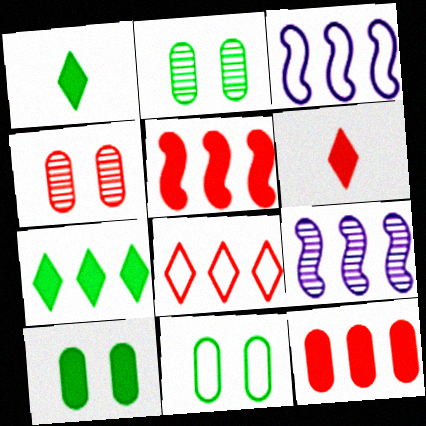[[1, 3, 4], 
[2, 3, 6], 
[2, 10, 11], 
[6, 9, 11]]